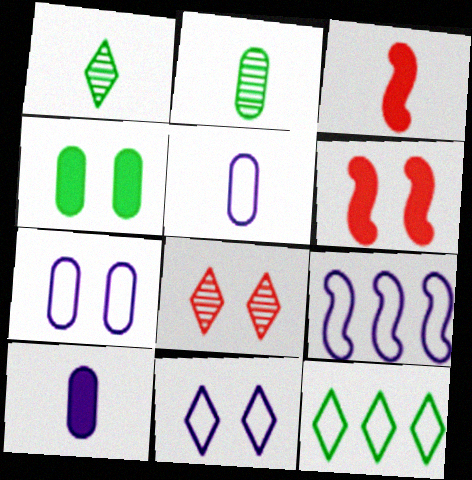[[1, 3, 5], 
[5, 9, 11]]